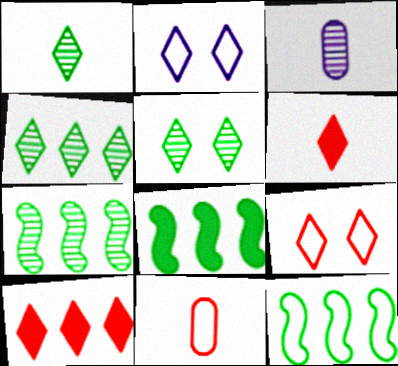[[1, 2, 10], 
[1, 4, 5], 
[2, 4, 6], 
[2, 11, 12], 
[3, 8, 9], 
[7, 8, 12]]